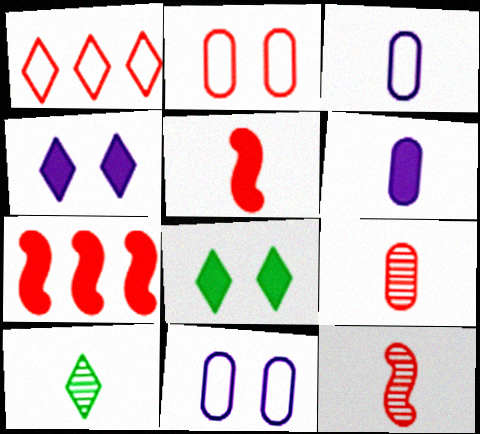[[1, 4, 10], 
[3, 5, 10], 
[6, 7, 8], 
[7, 10, 11]]